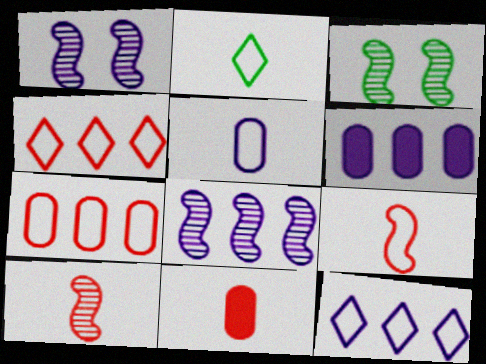[[2, 5, 9], 
[3, 8, 10], 
[3, 11, 12], 
[6, 8, 12]]